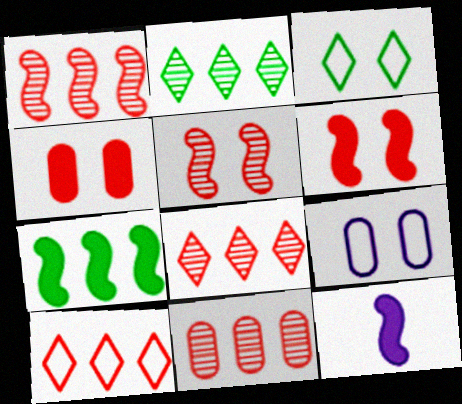[[1, 8, 11], 
[3, 11, 12], 
[6, 7, 12]]